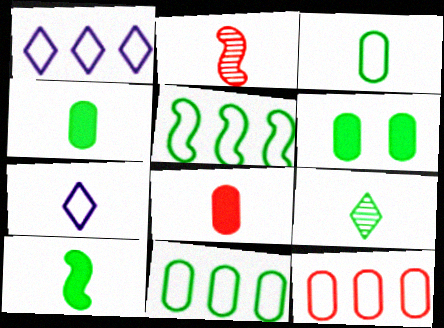[[1, 2, 6], 
[1, 5, 12], 
[2, 4, 7], 
[3, 9, 10], 
[5, 6, 9]]